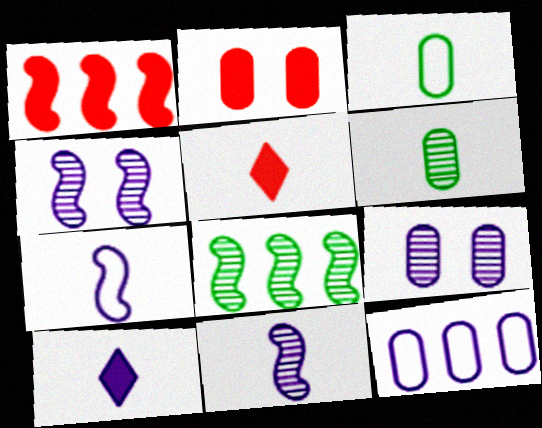[[1, 2, 5], 
[2, 6, 12], 
[3, 5, 11], 
[4, 10, 12], 
[5, 6, 7]]